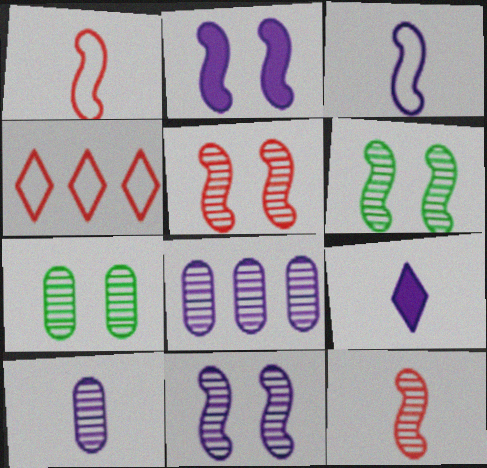[[3, 9, 10], 
[5, 6, 11]]